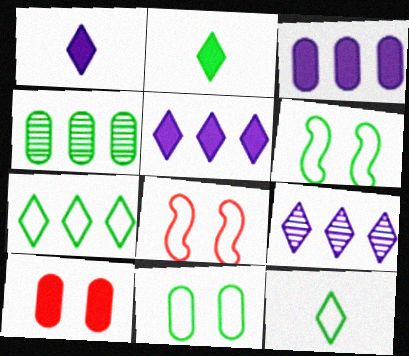[[1, 4, 8], 
[2, 4, 6]]